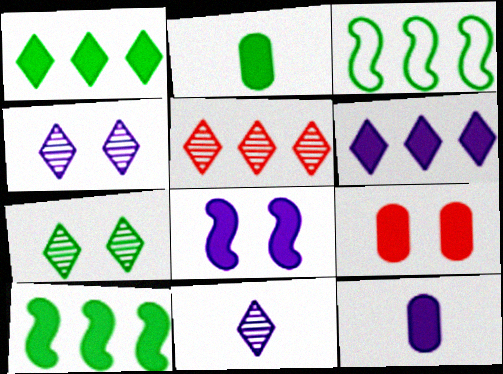[[2, 3, 7], 
[3, 9, 11], 
[5, 7, 11], 
[6, 8, 12]]